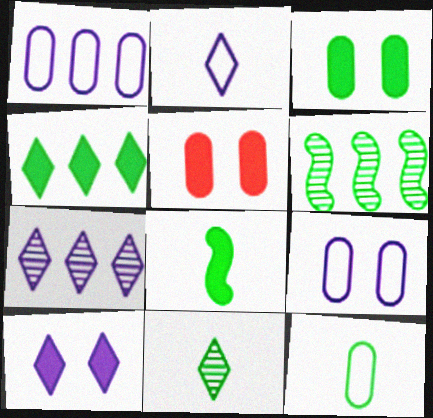[[2, 5, 6], 
[2, 7, 10], 
[3, 4, 8], 
[8, 11, 12]]